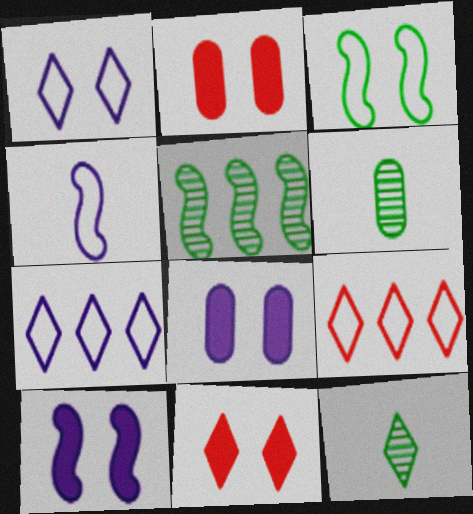[[6, 9, 10], 
[7, 11, 12]]